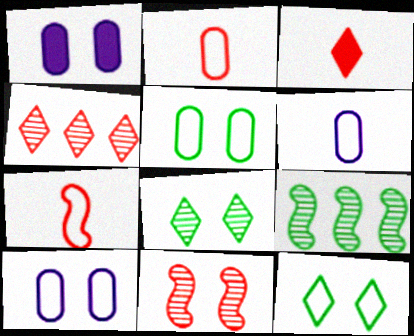[[1, 11, 12], 
[3, 9, 10]]